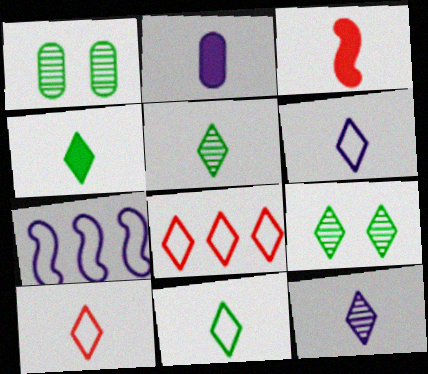[[2, 3, 4], 
[4, 5, 11], 
[4, 10, 12], 
[6, 10, 11]]